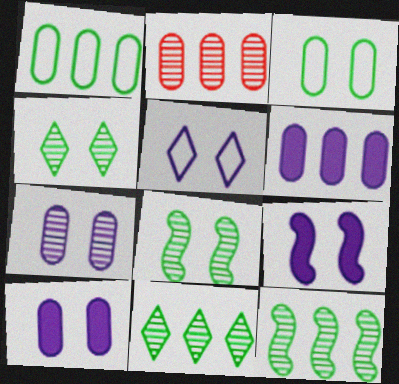[[1, 2, 6], 
[5, 7, 9]]